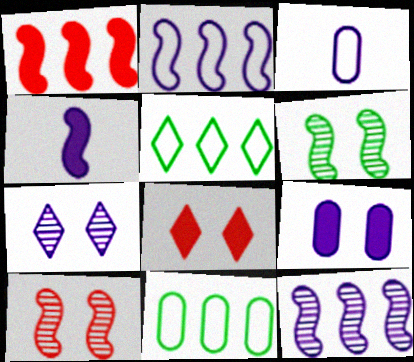[]